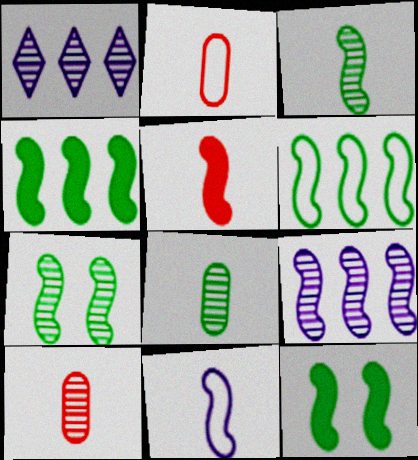[[1, 2, 12], 
[1, 7, 10], 
[3, 5, 11], 
[3, 6, 12]]